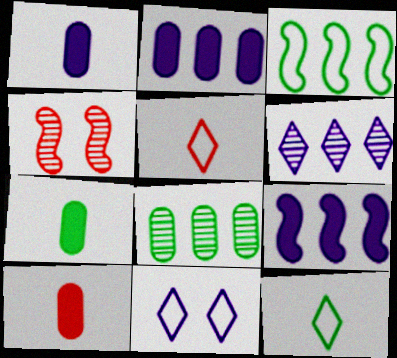[[1, 7, 10], 
[2, 4, 12]]